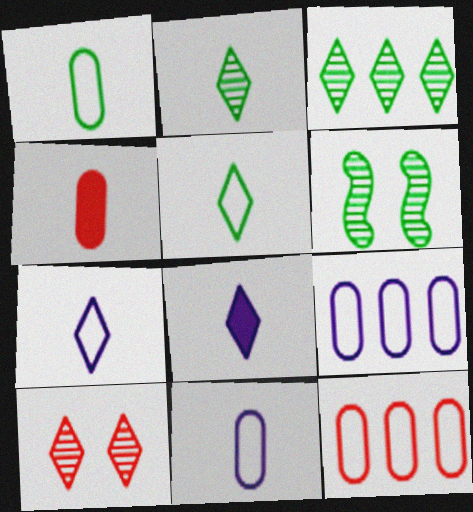[[6, 8, 12]]